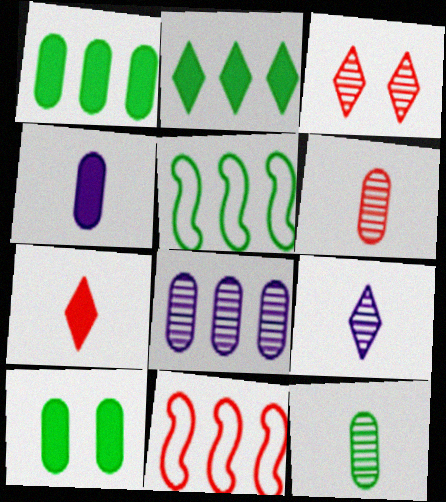[[2, 8, 11], 
[3, 4, 5], 
[9, 10, 11]]